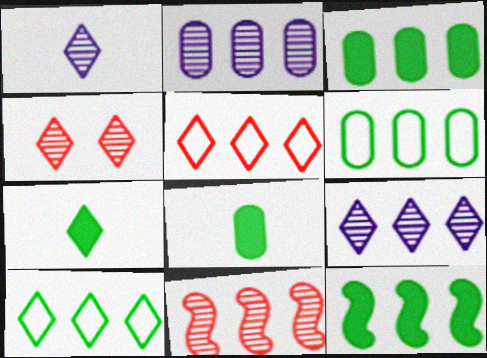[[2, 5, 12]]